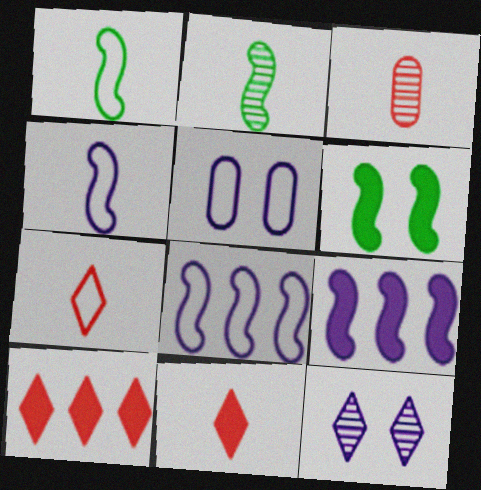[[2, 5, 10]]